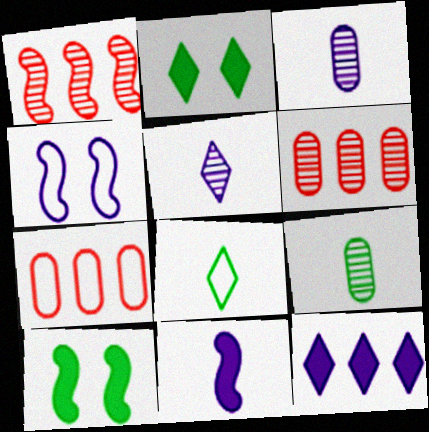[[3, 4, 12], 
[4, 7, 8], 
[5, 7, 10]]